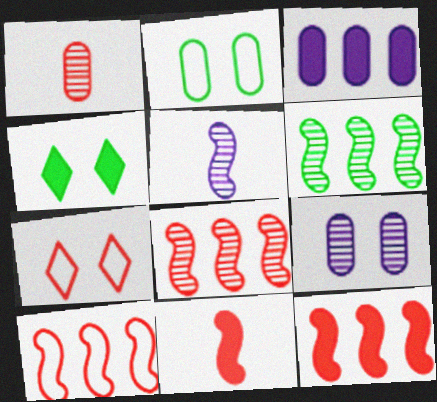[[1, 2, 3], 
[1, 7, 12], 
[3, 4, 11], 
[8, 10, 12]]